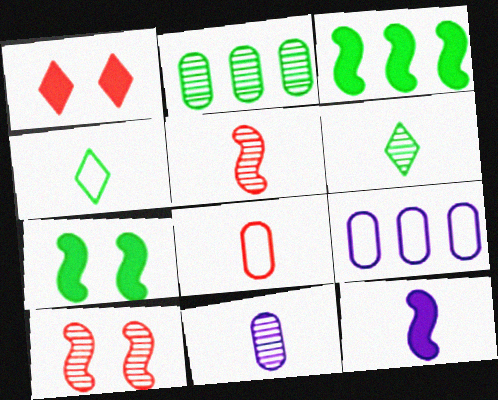[[2, 4, 7], 
[5, 6, 11], 
[6, 8, 12]]